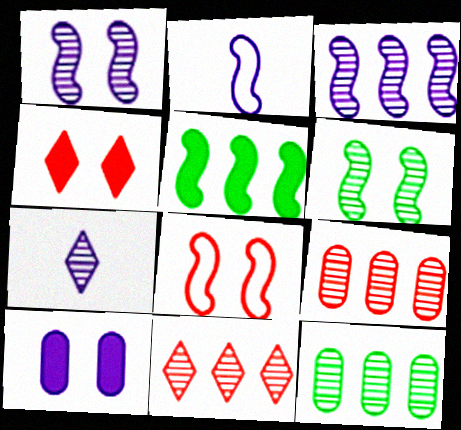[[2, 4, 12], 
[3, 11, 12], 
[6, 7, 9]]